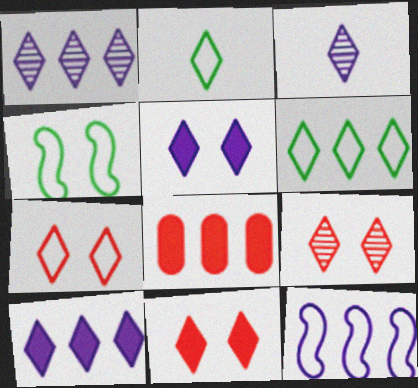[[1, 2, 11], 
[2, 9, 10], 
[3, 4, 8], 
[3, 6, 11], 
[7, 9, 11]]